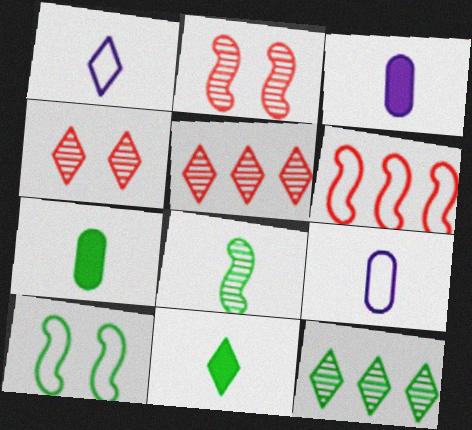[[3, 5, 10], 
[7, 10, 12]]